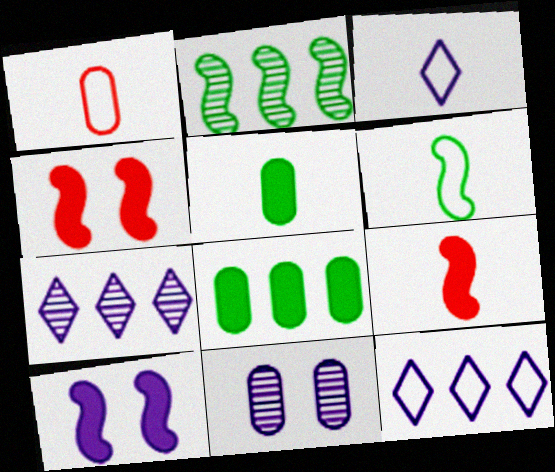[[1, 3, 6], 
[1, 8, 11]]